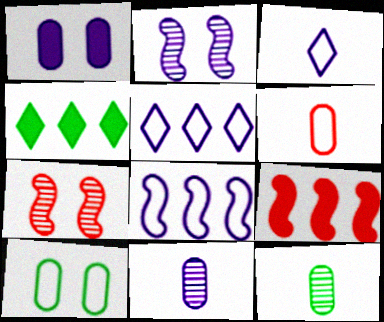[[2, 4, 6]]